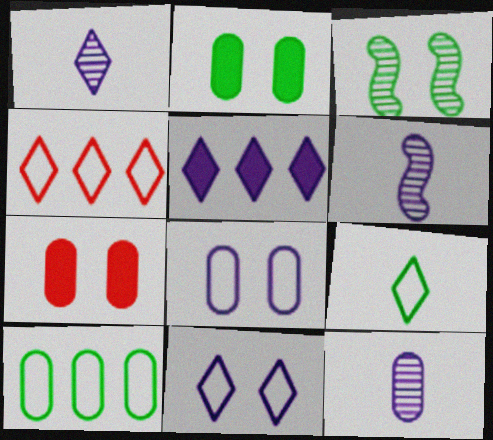[[1, 5, 11], 
[1, 6, 12], 
[2, 4, 6], 
[3, 7, 11], 
[4, 9, 11], 
[5, 6, 8], 
[7, 10, 12]]